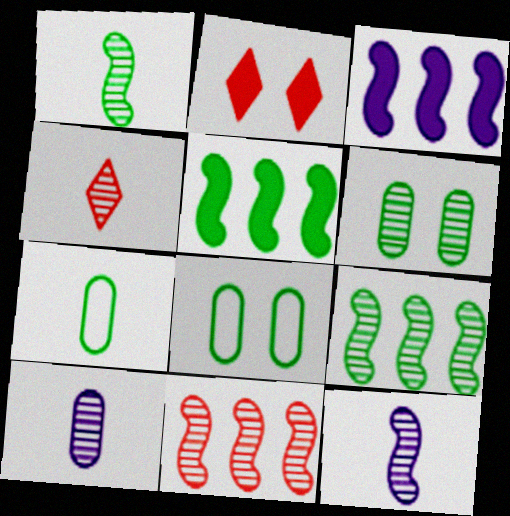[[1, 4, 10], 
[3, 4, 8]]